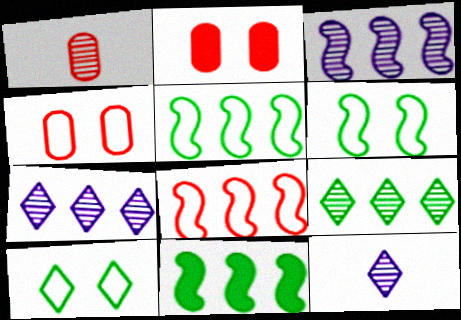[[2, 5, 12], 
[3, 8, 11], 
[4, 11, 12]]